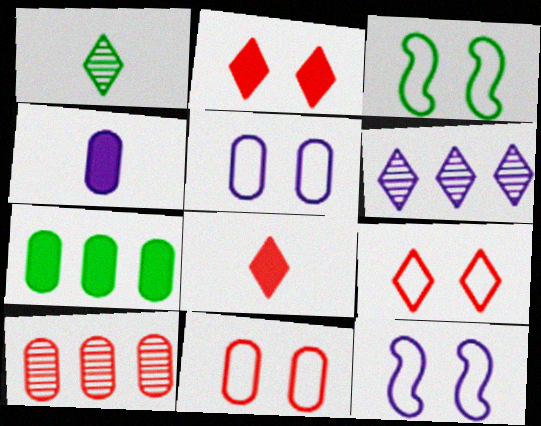[[1, 3, 7], 
[3, 5, 9], 
[4, 6, 12]]